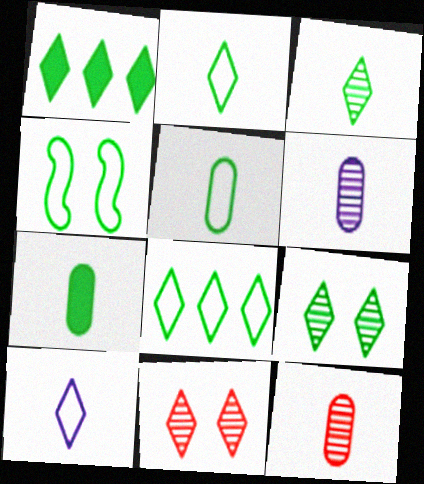[[1, 2, 9], 
[1, 10, 11], 
[4, 5, 8]]